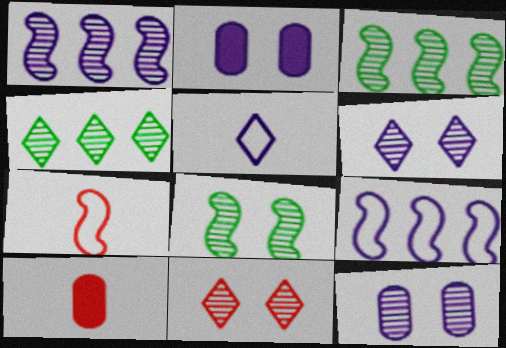[[1, 2, 5], 
[2, 4, 7], 
[8, 11, 12]]